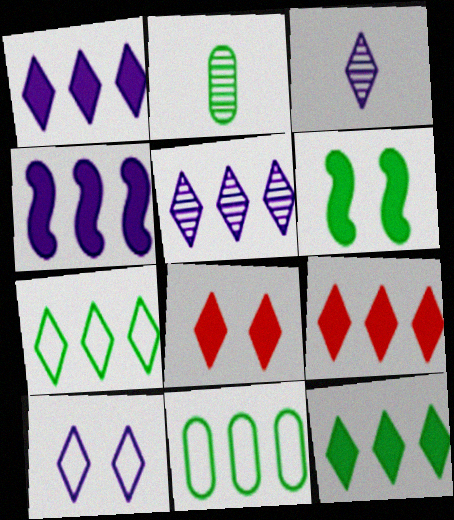[[1, 3, 10], 
[1, 9, 12], 
[2, 6, 7], 
[3, 7, 8], 
[5, 7, 9]]